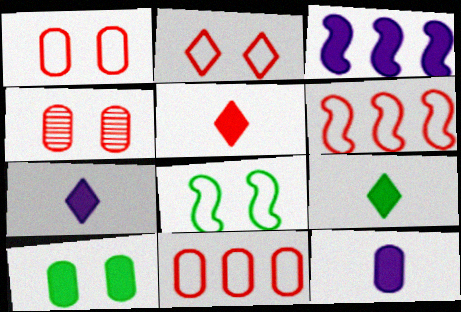[[3, 5, 10], 
[4, 5, 6], 
[5, 7, 9]]